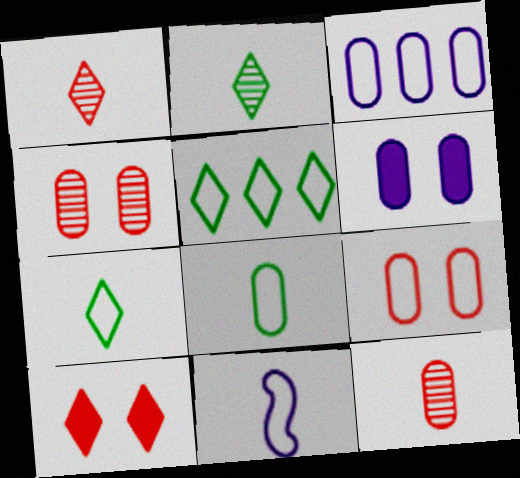[[3, 8, 9], 
[5, 9, 11]]